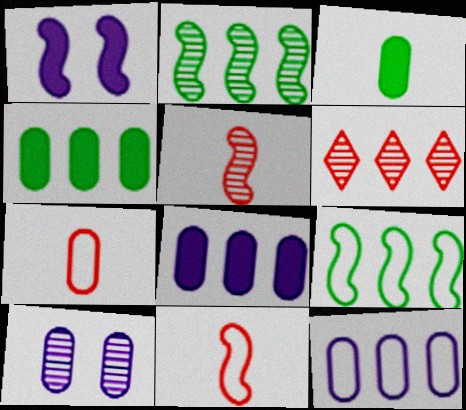[[1, 2, 11], 
[1, 5, 9], 
[4, 7, 10], 
[6, 8, 9]]